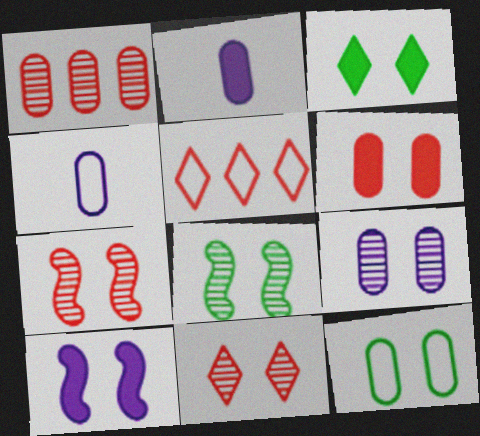[[1, 2, 12], 
[2, 5, 8], 
[3, 6, 10], 
[3, 8, 12], 
[6, 9, 12], 
[8, 9, 11], 
[10, 11, 12]]